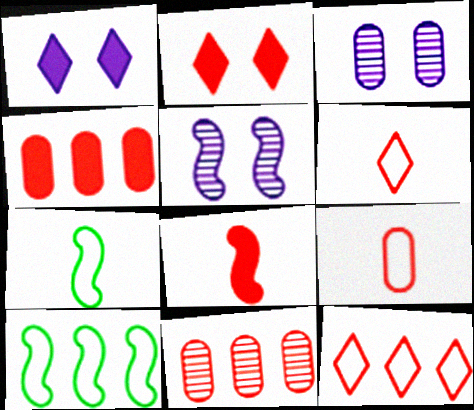[[1, 7, 11], 
[2, 4, 8], 
[5, 8, 10]]